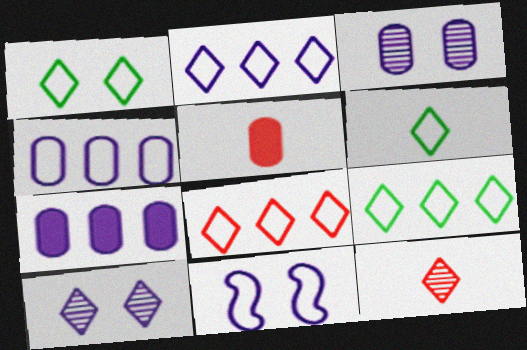[[1, 6, 9], 
[2, 8, 9]]